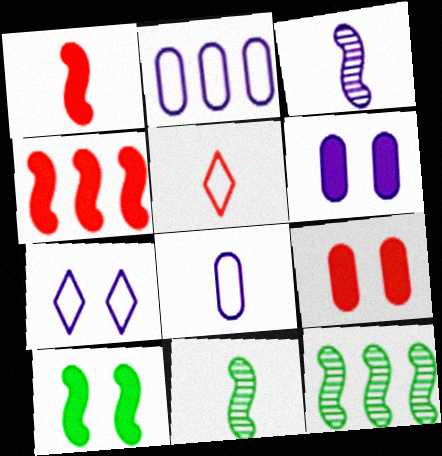[[5, 6, 12]]